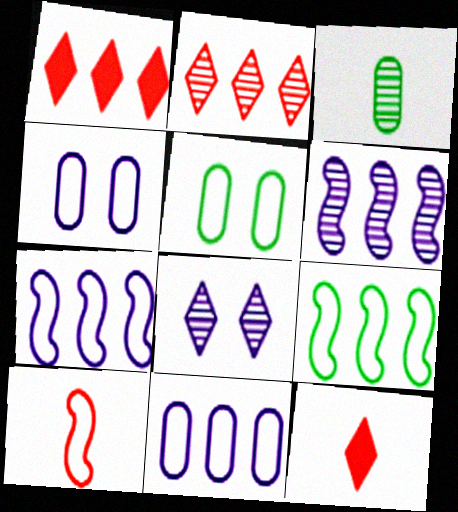[[5, 6, 12]]